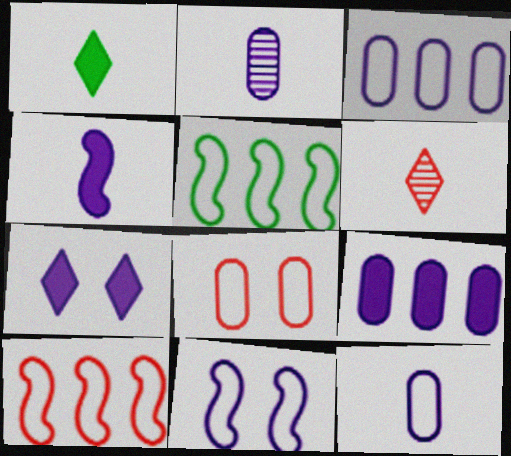[[4, 7, 9]]